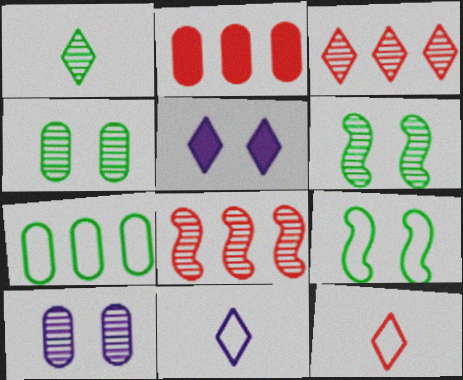[[1, 8, 10], 
[2, 6, 11]]